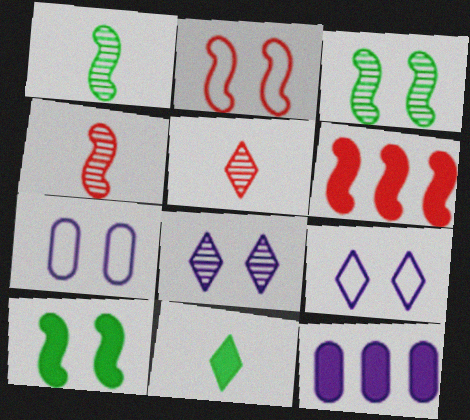[[2, 4, 6]]